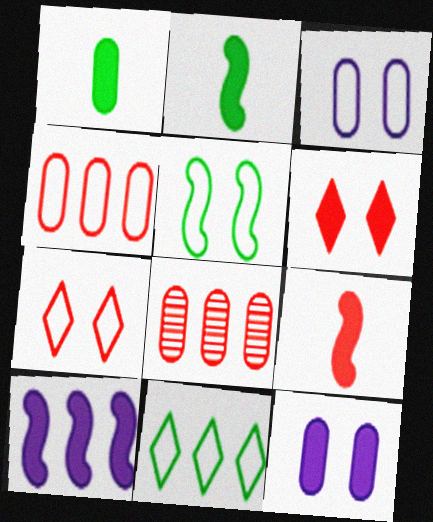[[1, 3, 8], 
[1, 6, 10], 
[3, 5, 7], 
[7, 8, 9], 
[8, 10, 11]]